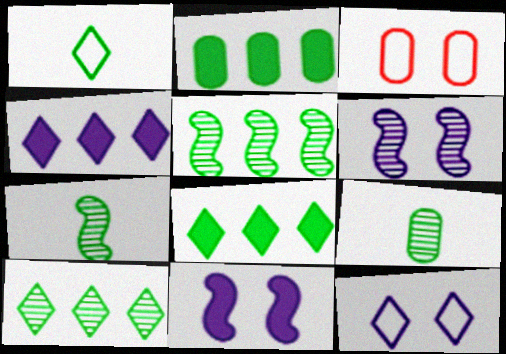[[3, 4, 7]]